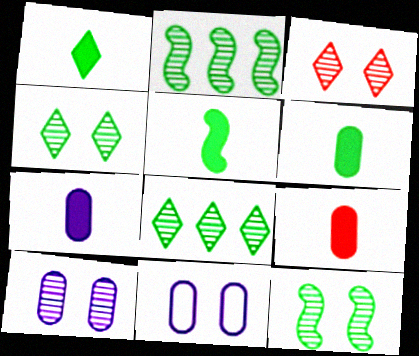[[1, 5, 6], 
[3, 10, 12], 
[6, 7, 9]]